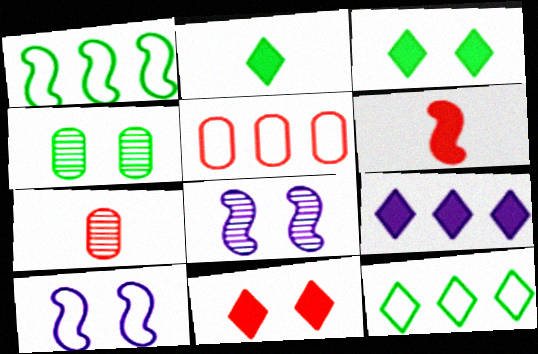[[1, 2, 4], 
[1, 6, 8], 
[2, 5, 8], 
[2, 9, 11], 
[4, 10, 11]]